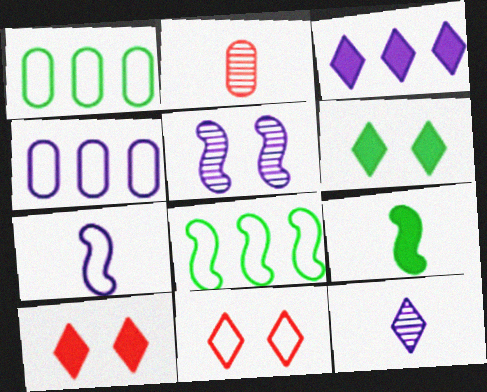[[1, 7, 11]]